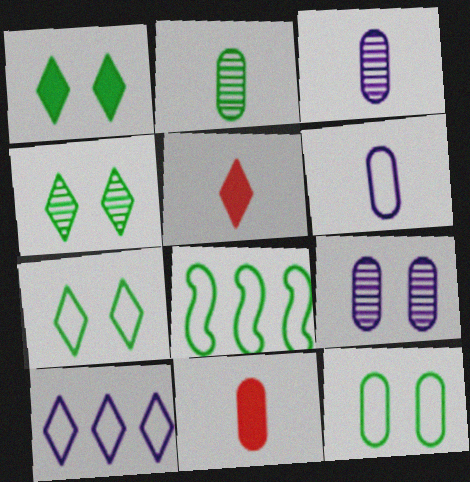[[1, 2, 8], 
[1, 4, 7], 
[2, 6, 11], 
[4, 5, 10], 
[5, 8, 9]]